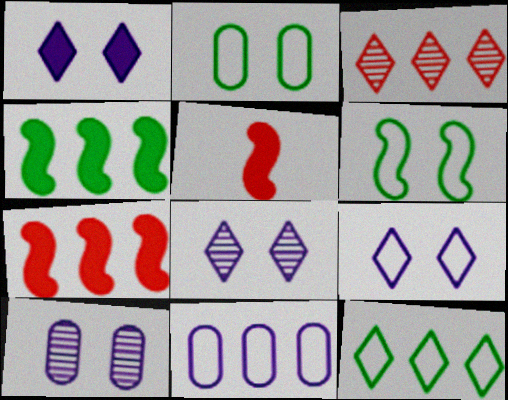[[1, 8, 9], 
[3, 4, 11], 
[5, 10, 12]]